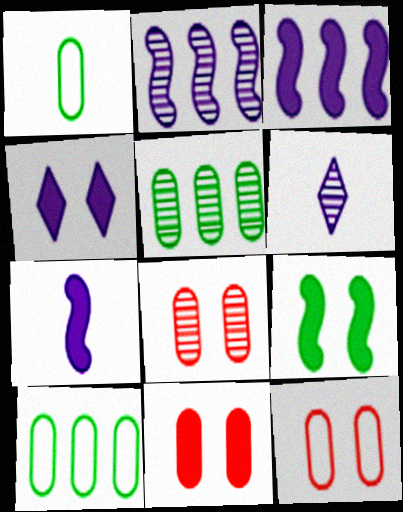[[4, 9, 11], 
[8, 11, 12]]